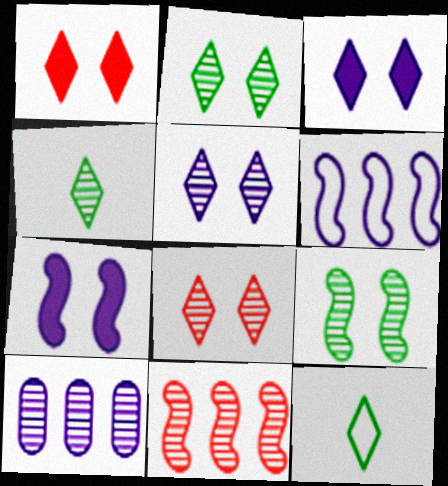[[2, 5, 8]]